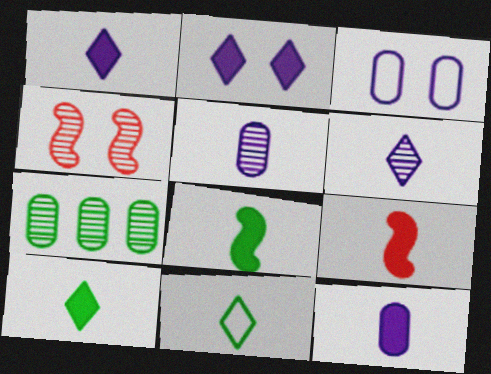[[4, 6, 7], 
[5, 9, 11], 
[9, 10, 12]]